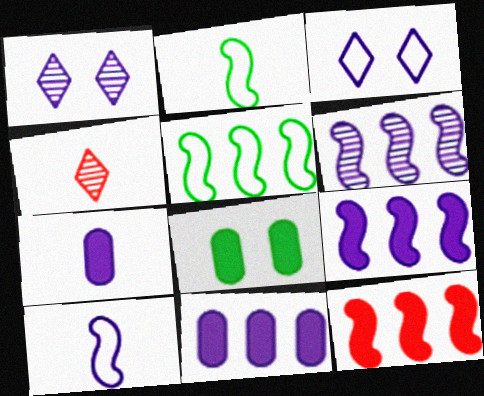[[1, 10, 11], 
[2, 4, 7], 
[3, 6, 7], 
[5, 6, 12]]